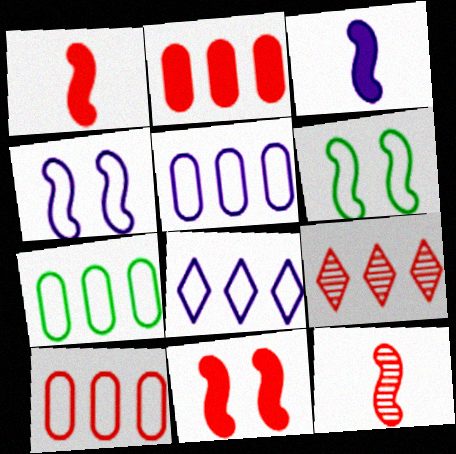[[5, 7, 10]]